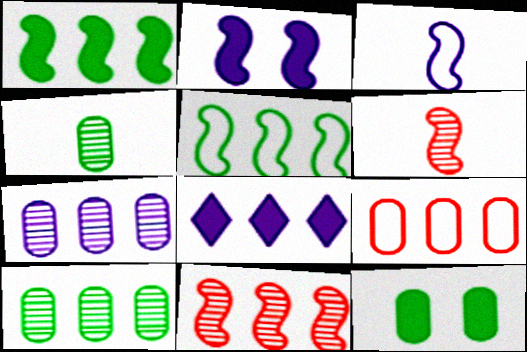[[2, 5, 6]]